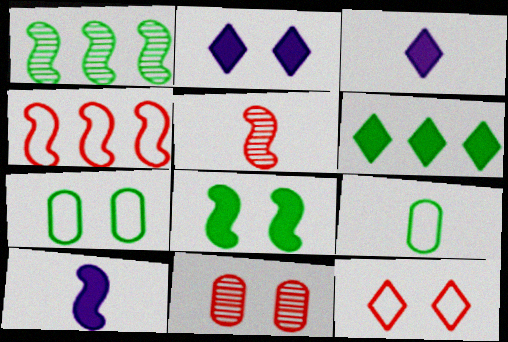[[3, 5, 9]]